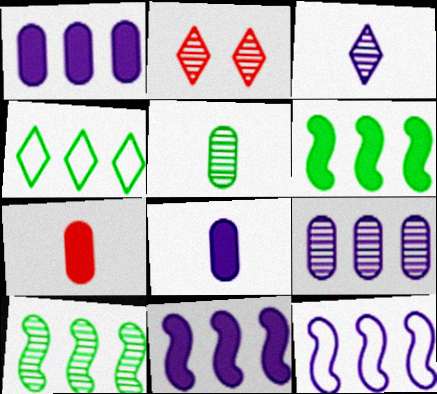[]